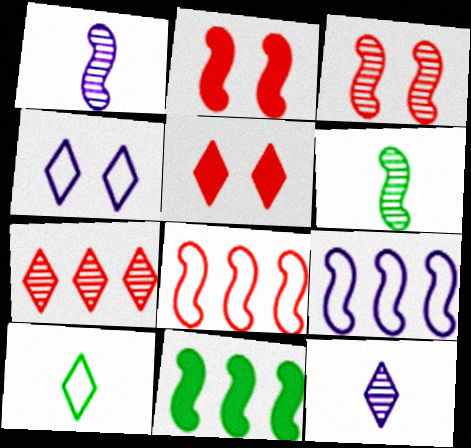[[2, 6, 9]]